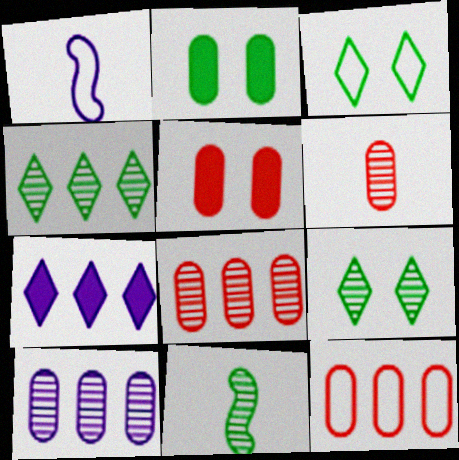[[1, 3, 12], 
[1, 4, 5], 
[5, 6, 12]]